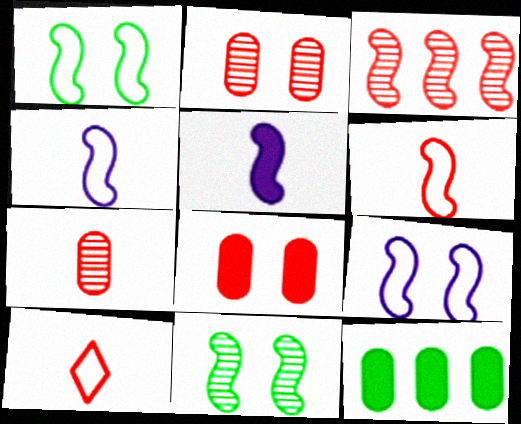[[1, 3, 5], 
[3, 8, 10]]